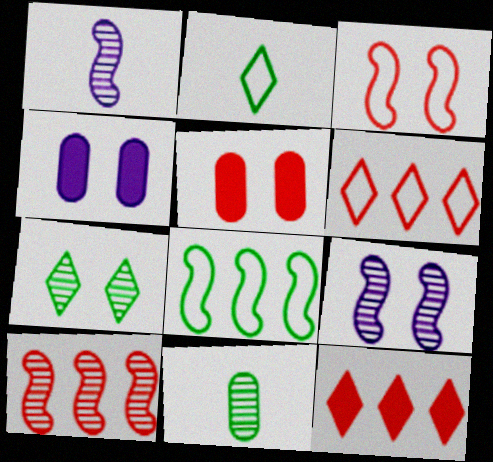[[2, 4, 10], 
[3, 4, 7]]